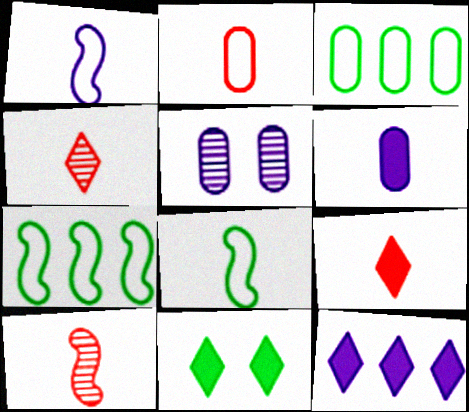[[1, 5, 12], 
[2, 9, 10], 
[4, 6, 8], 
[5, 7, 9], 
[9, 11, 12]]